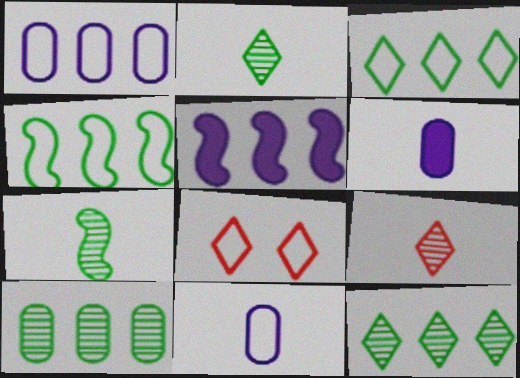[[4, 8, 11]]